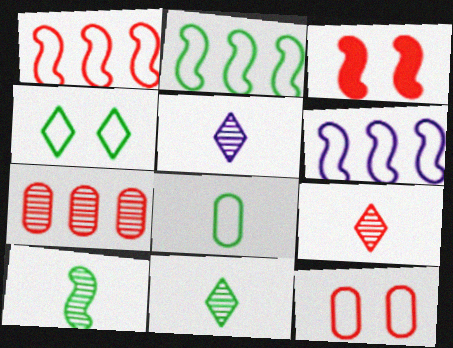[[1, 2, 6], 
[2, 4, 8], 
[3, 6, 10], 
[5, 9, 11]]